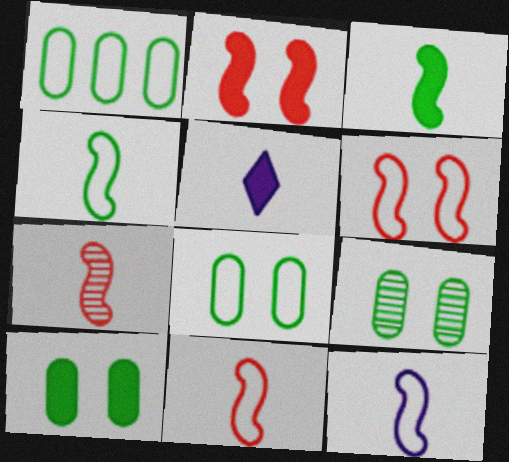[[3, 7, 12], 
[4, 11, 12], 
[8, 9, 10]]